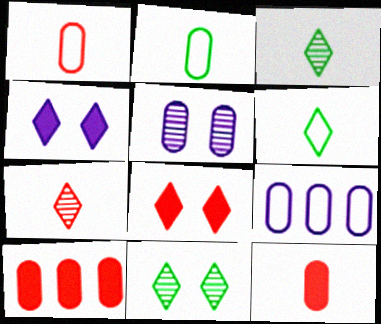[[2, 5, 10]]